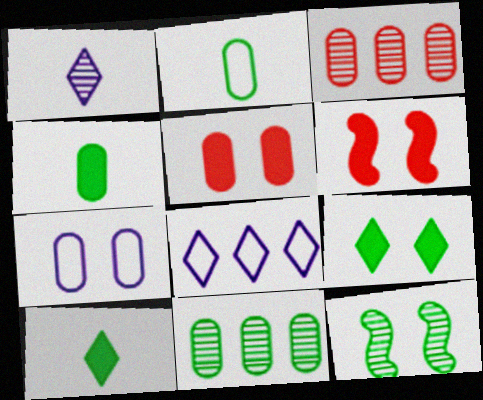[[1, 3, 12], 
[3, 4, 7]]